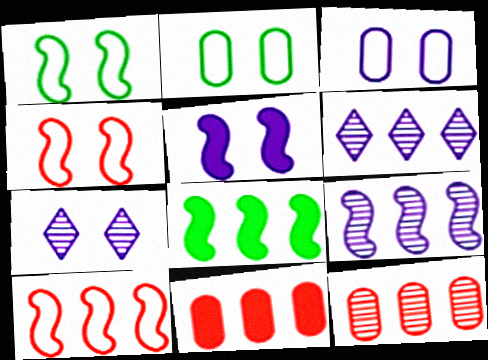[[3, 5, 7], 
[8, 9, 10]]